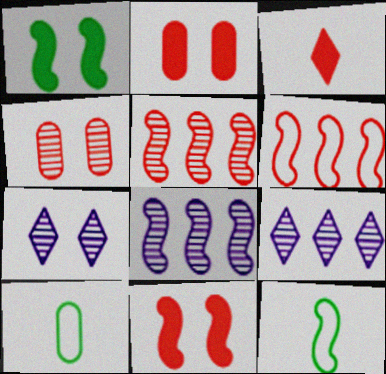[[2, 9, 12], 
[3, 4, 6], 
[8, 11, 12], 
[9, 10, 11]]